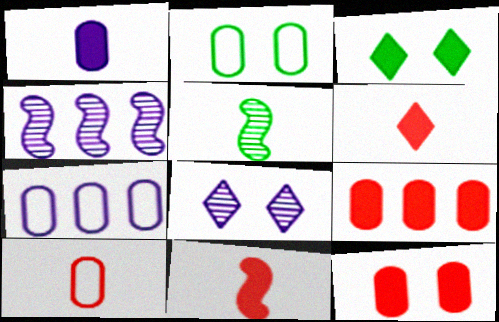[[2, 4, 6], 
[2, 7, 10], 
[3, 4, 10]]